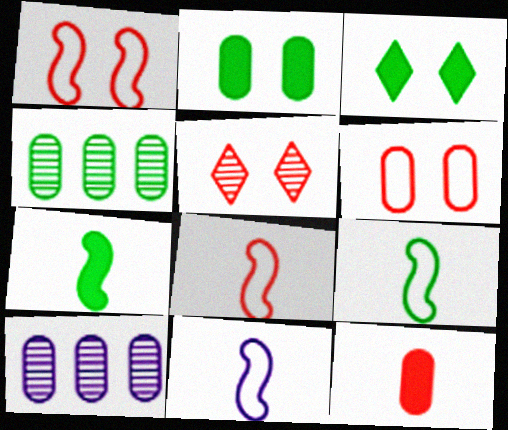[[3, 4, 9], 
[3, 8, 10], 
[8, 9, 11]]